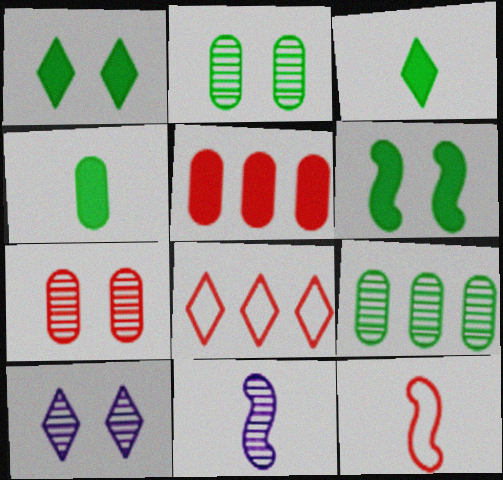[[3, 8, 10]]